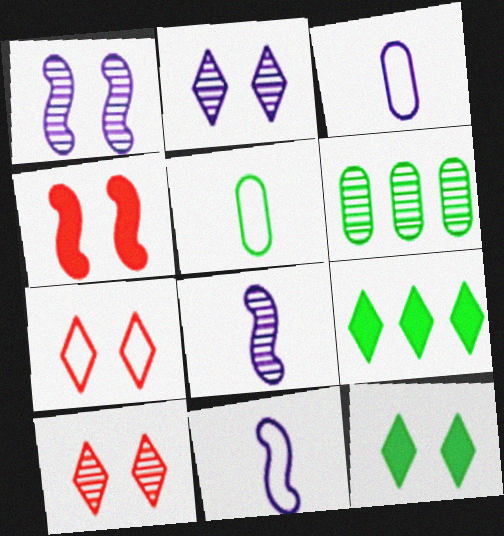[[2, 7, 12], 
[6, 8, 10]]